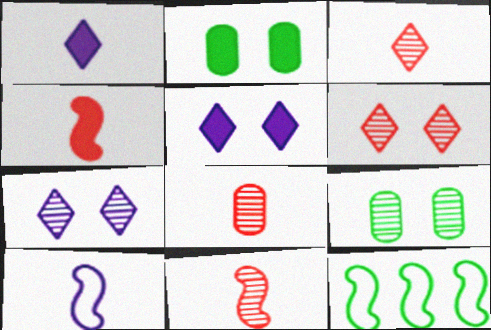[[3, 8, 11], 
[5, 8, 12]]